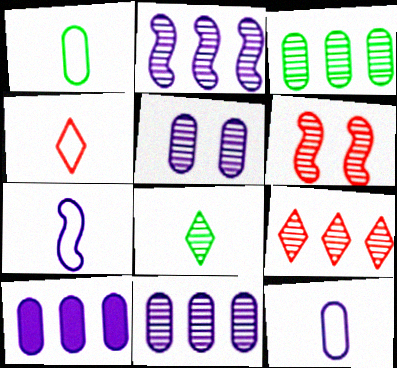[[1, 4, 7], 
[2, 3, 9], 
[5, 10, 12], 
[6, 8, 11]]